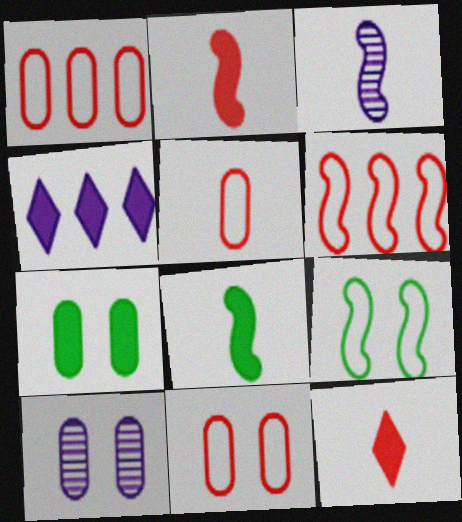[[1, 5, 11], 
[2, 4, 7], 
[7, 10, 11]]